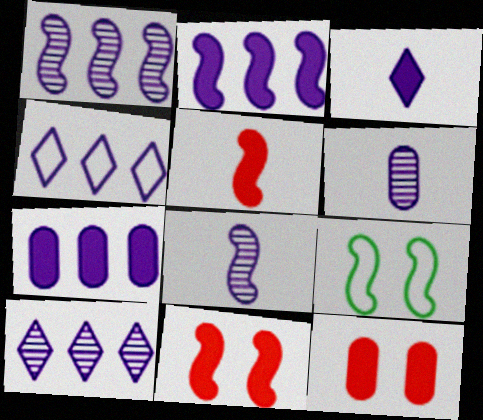[[1, 4, 7], 
[1, 5, 9]]